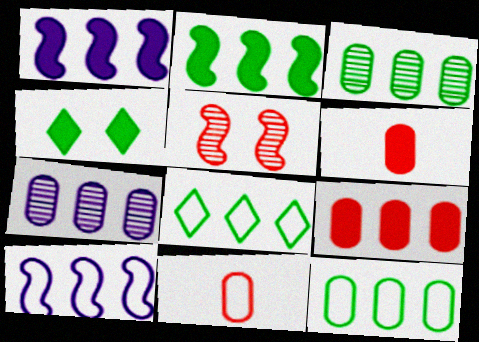[[1, 4, 6], 
[2, 3, 8], 
[7, 9, 12]]